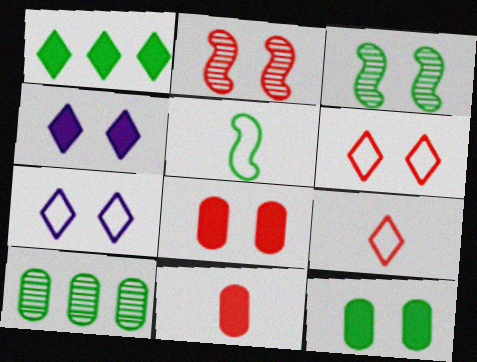[[2, 6, 8], 
[2, 7, 12], 
[3, 7, 8]]